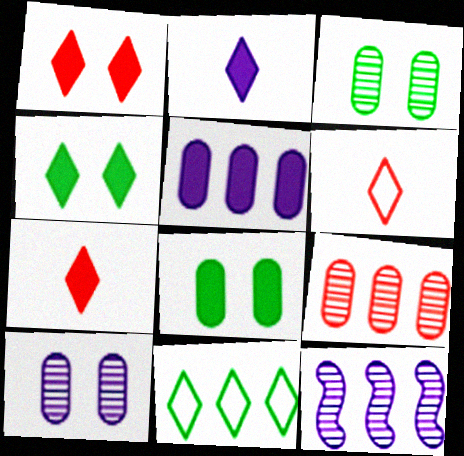[[6, 8, 12]]